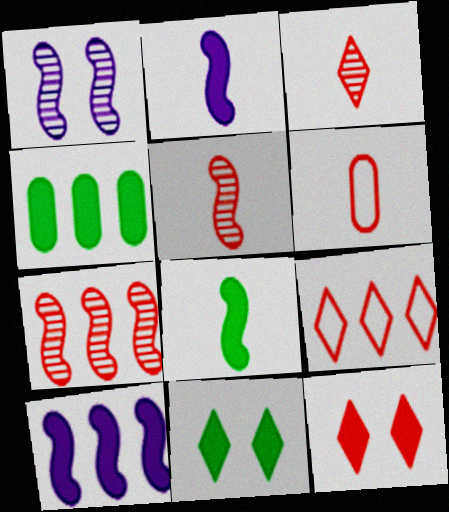[[2, 4, 12], 
[3, 9, 12], 
[4, 8, 11], 
[6, 7, 12]]